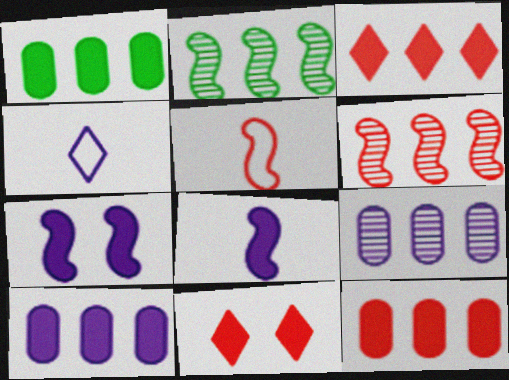[[1, 8, 11], 
[1, 10, 12], 
[2, 5, 7], 
[4, 7, 9]]